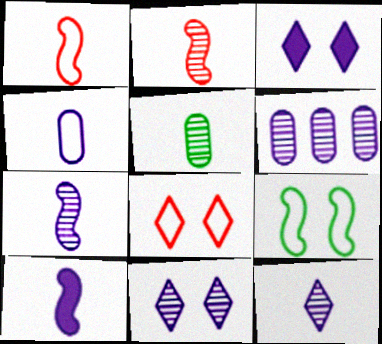[[2, 5, 12], 
[4, 10, 12], 
[6, 7, 11]]